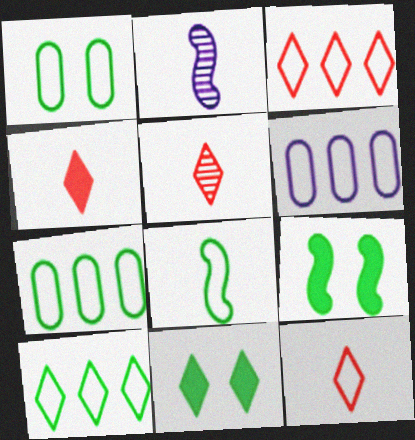[[1, 8, 10], 
[4, 5, 12], 
[5, 6, 9]]